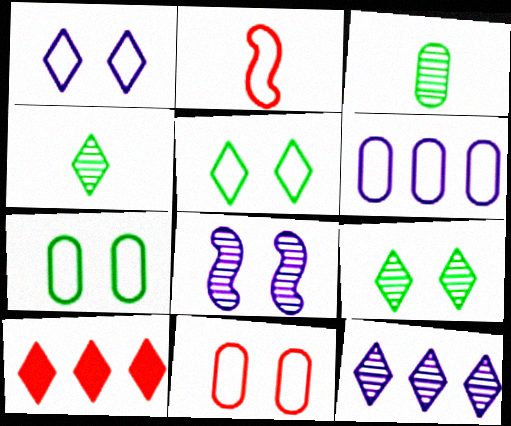[[1, 4, 10], 
[2, 5, 6]]